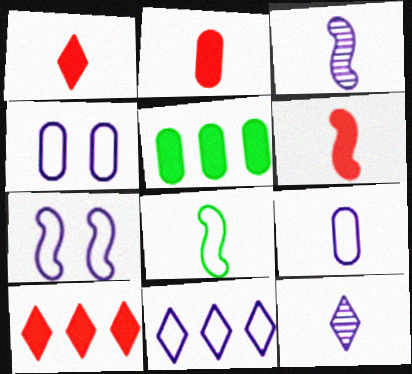[[1, 2, 6], 
[2, 8, 12], 
[3, 6, 8], 
[7, 9, 11]]